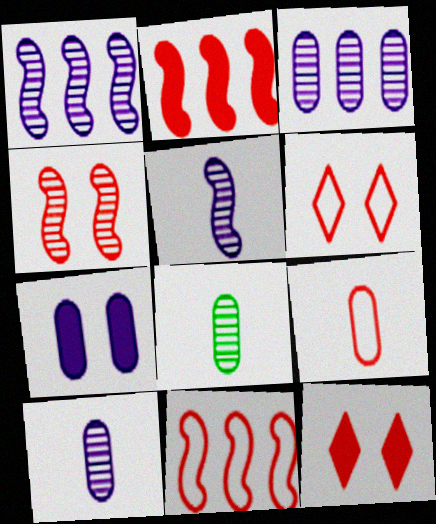[[6, 9, 11]]